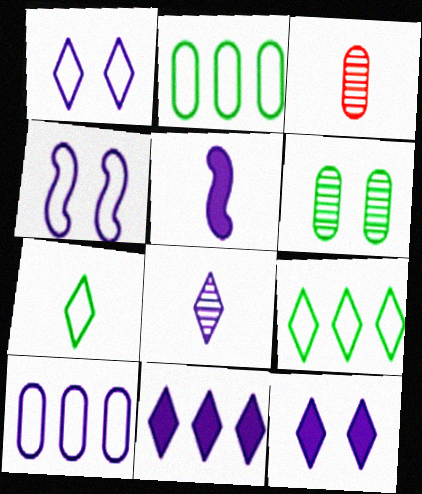[[1, 8, 11], 
[3, 5, 7]]